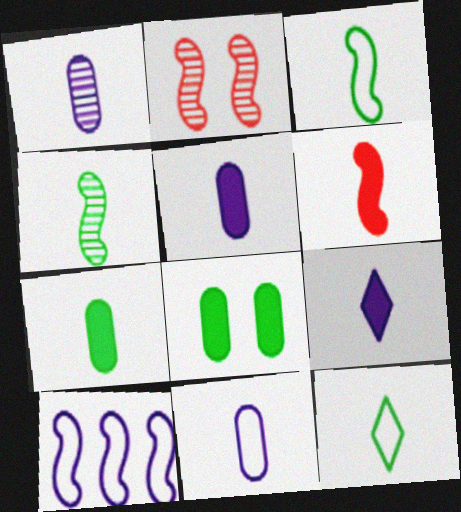[[1, 5, 11], 
[1, 6, 12], 
[4, 7, 12], 
[6, 7, 9]]